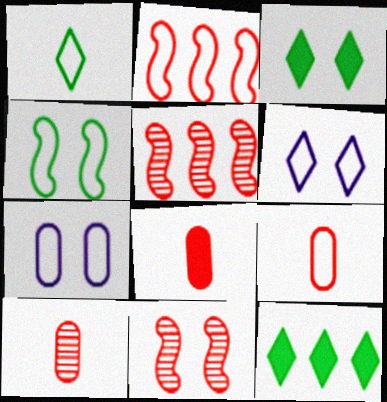[[1, 2, 7], 
[3, 7, 11], 
[8, 9, 10]]